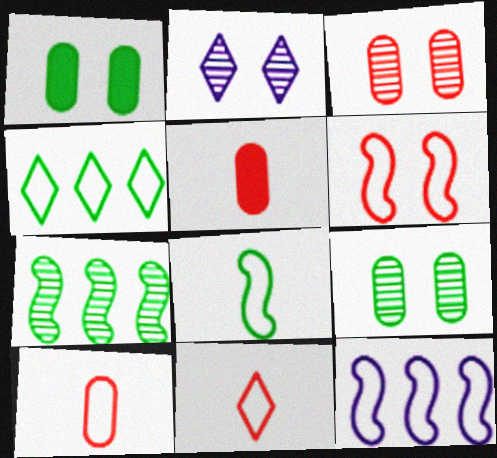[[1, 2, 6], 
[6, 8, 12]]